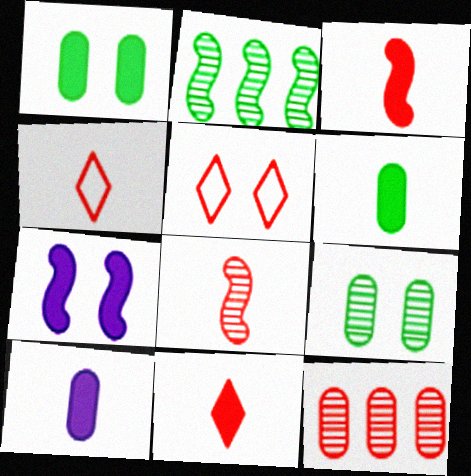[[2, 5, 10], 
[3, 5, 12], 
[5, 7, 9]]